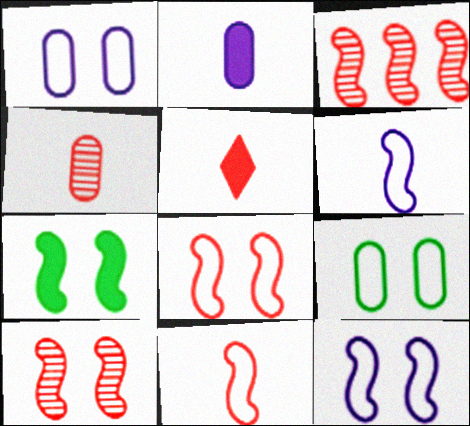[[3, 6, 7], 
[4, 5, 11], 
[7, 10, 12]]